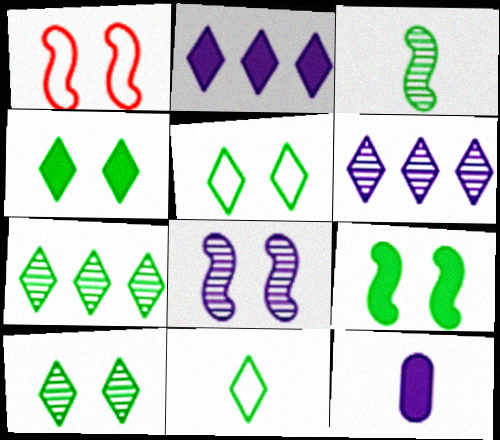[[1, 7, 12], 
[1, 8, 9], 
[4, 5, 10], 
[4, 7, 11]]